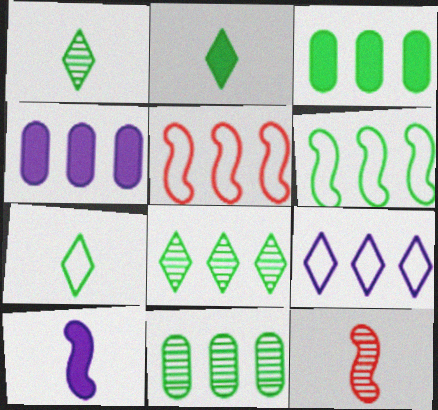[[1, 2, 7], 
[3, 6, 8], 
[4, 5, 8]]